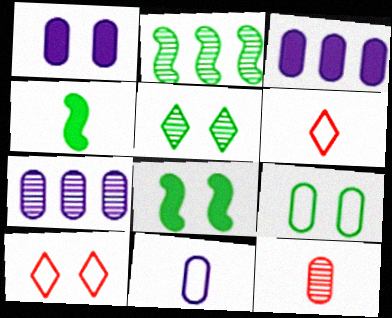[[1, 2, 6], 
[1, 7, 11], 
[3, 9, 12], 
[4, 7, 10], 
[5, 8, 9], 
[6, 7, 8]]